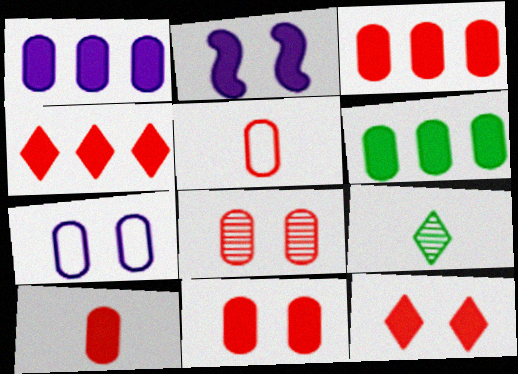[[1, 3, 6], 
[3, 5, 8], 
[3, 10, 11]]